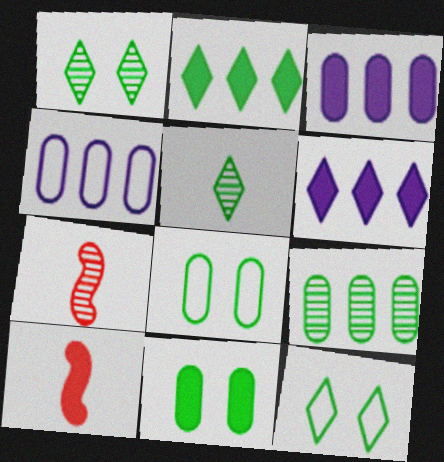[[1, 4, 10], 
[2, 5, 12], 
[3, 7, 12], 
[6, 7, 8], 
[6, 10, 11]]